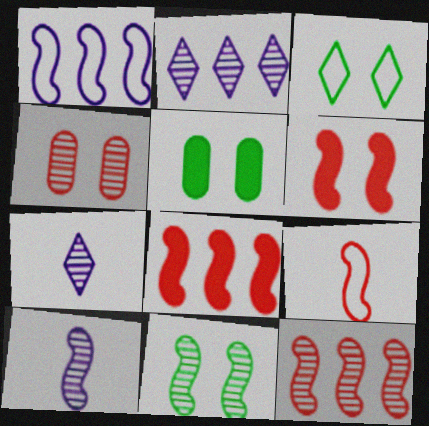[[2, 5, 9], 
[3, 5, 11], 
[6, 9, 12], 
[10, 11, 12]]